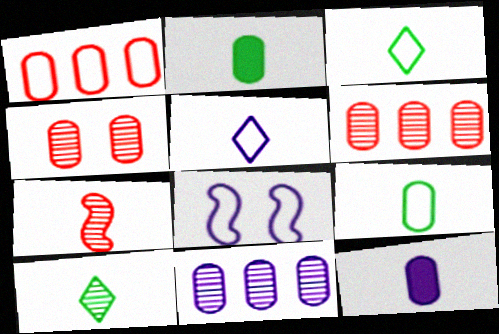[[1, 3, 8], 
[2, 5, 7], 
[3, 7, 12]]